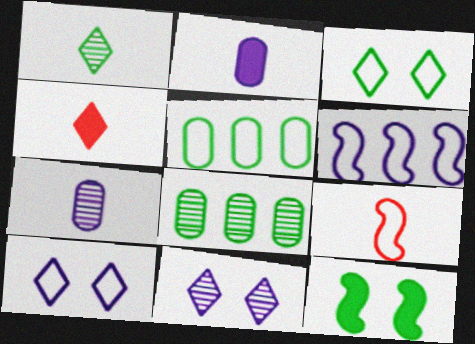[[1, 2, 9], 
[1, 5, 12], 
[2, 6, 11], 
[5, 9, 10]]